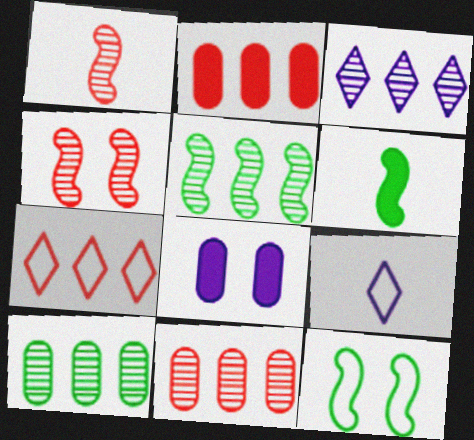[[3, 5, 11], 
[5, 6, 12]]